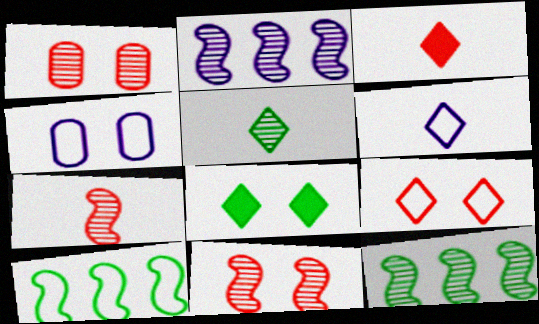[[1, 2, 5], 
[3, 4, 12], 
[3, 5, 6], 
[4, 8, 11]]